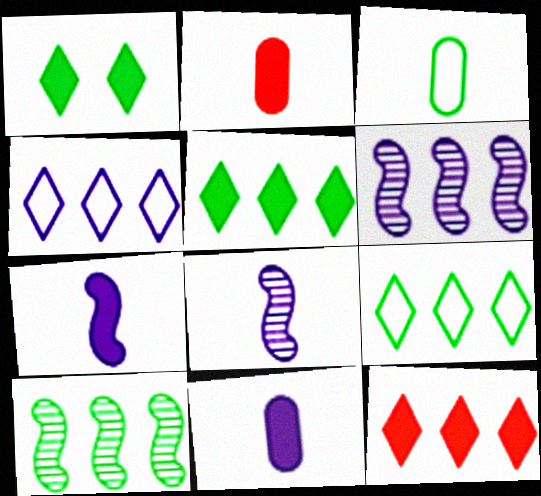[[1, 3, 10]]